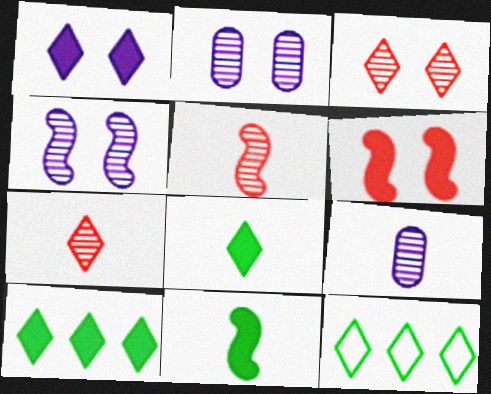[[1, 7, 12], 
[6, 9, 12]]